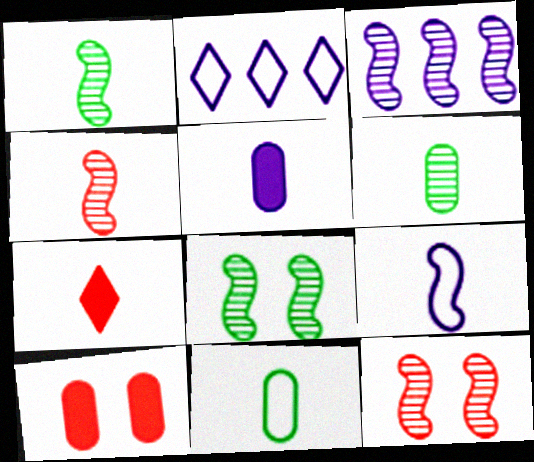[[1, 2, 10], 
[1, 3, 12], 
[3, 4, 8], 
[6, 7, 9]]